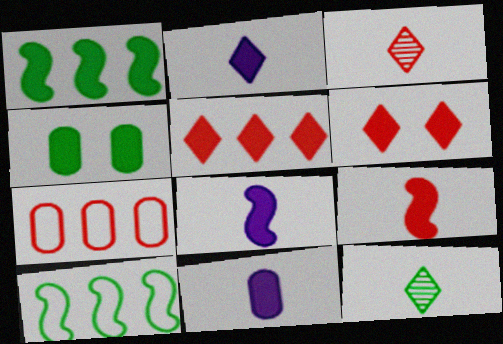[[1, 6, 11], 
[2, 8, 11], 
[4, 5, 8], 
[4, 10, 12]]